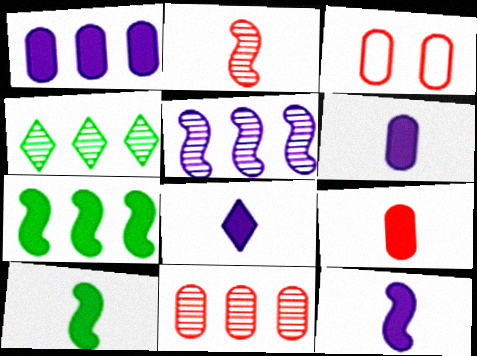[[3, 4, 12], 
[3, 9, 11], 
[4, 5, 11], 
[6, 8, 12], 
[8, 9, 10]]